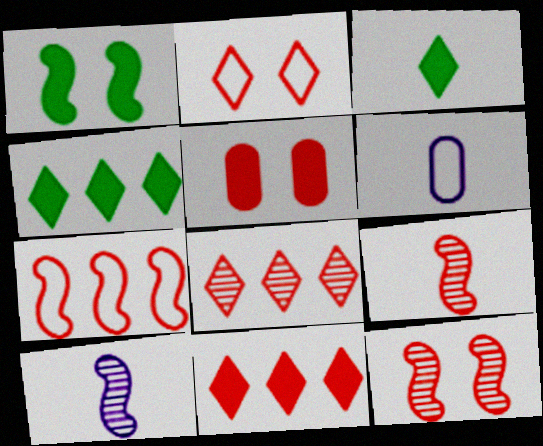[[1, 6, 8], 
[1, 7, 10], 
[2, 5, 12], 
[3, 6, 9], 
[4, 6, 12]]